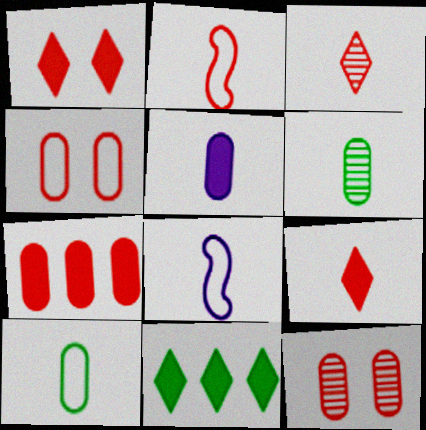[[6, 8, 9], 
[8, 11, 12]]